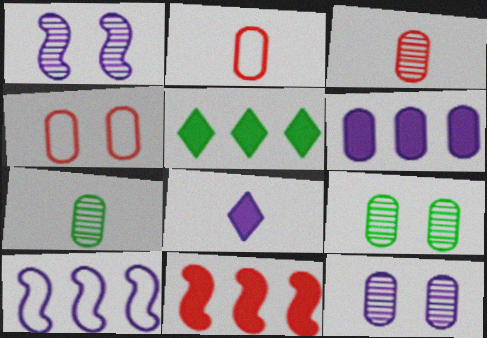[[1, 2, 5], 
[2, 6, 9], 
[4, 6, 7], 
[5, 6, 11], 
[8, 10, 12]]